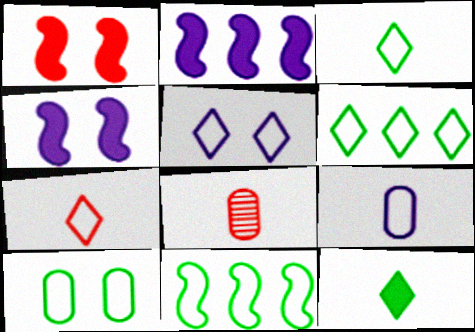[[3, 10, 11], 
[4, 6, 8], 
[5, 6, 7]]